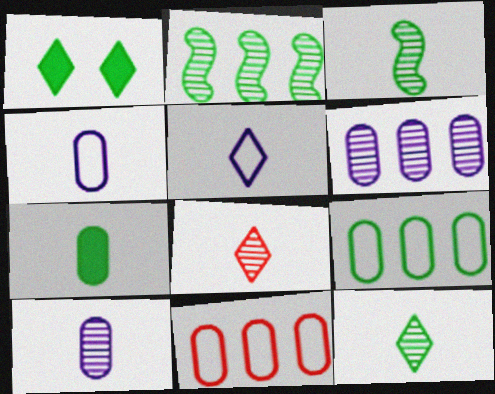[[1, 3, 9], 
[3, 8, 10]]